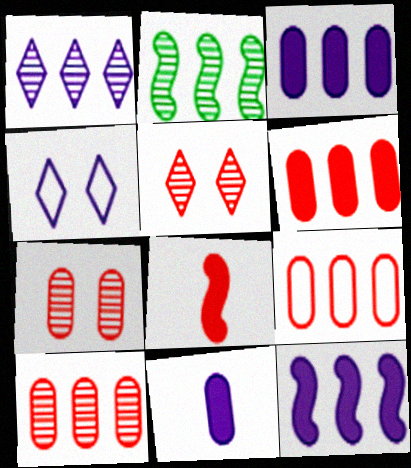[[1, 2, 10], 
[5, 8, 9], 
[6, 9, 10]]